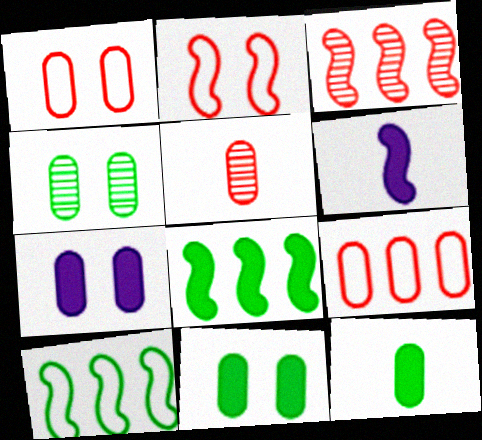[[1, 4, 7]]